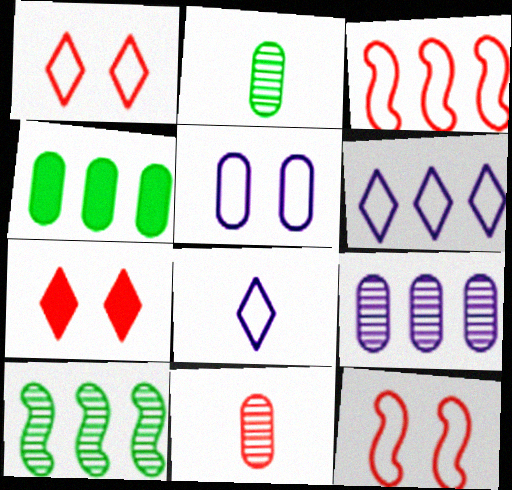[[3, 7, 11], 
[4, 5, 11]]